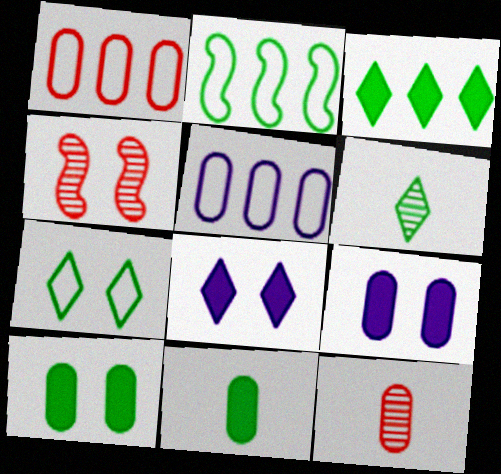[[2, 6, 10], 
[2, 8, 12], 
[3, 6, 7], 
[4, 7, 9], 
[5, 10, 12]]